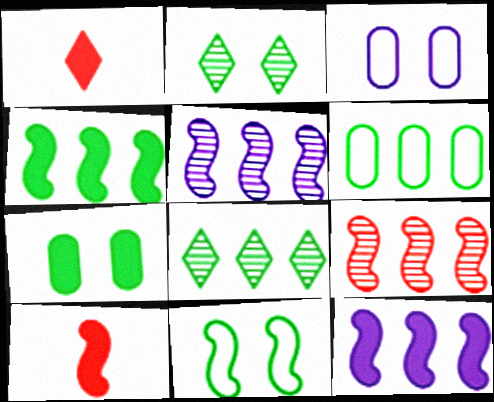[[1, 7, 12], 
[2, 7, 11], 
[3, 8, 10], 
[4, 6, 8], 
[5, 10, 11]]